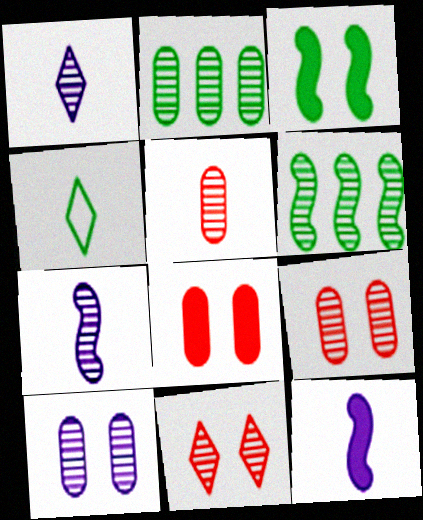[[1, 6, 9], 
[2, 3, 4], 
[2, 5, 10], 
[2, 7, 11], 
[4, 5, 12]]